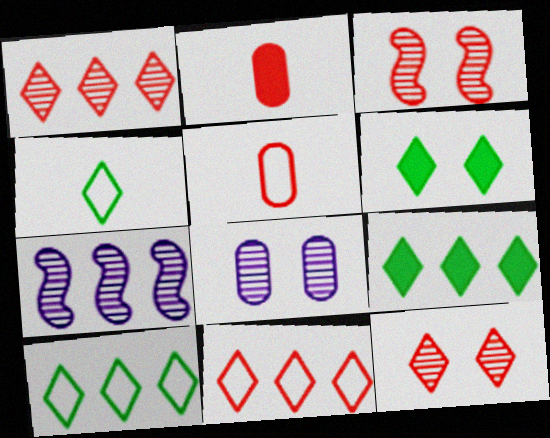[[2, 3, 11], 
[5, 6, 7]]